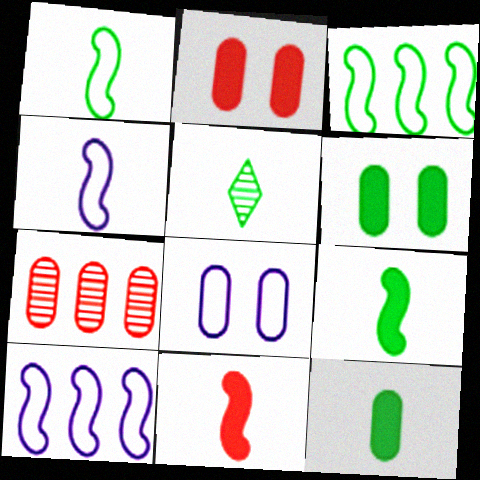[[1, 5, 12], 
[2, 5, 10], 
[3, 5, 6], 
[7, 8, 12]]